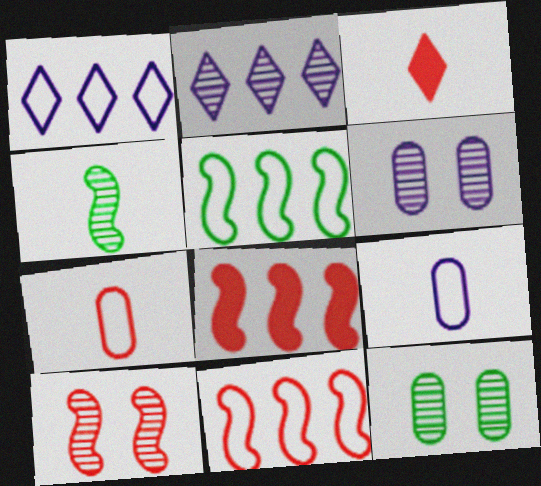[[3, 4, 9], 
[3, 5, 6]]